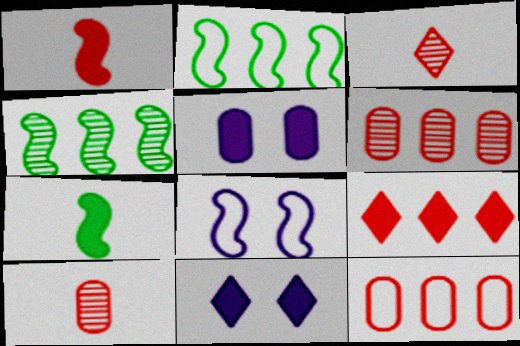[[1, 4, 8], 
[2, 3, 5], 
[2, 10, 11], 
[5, 7, 9]]